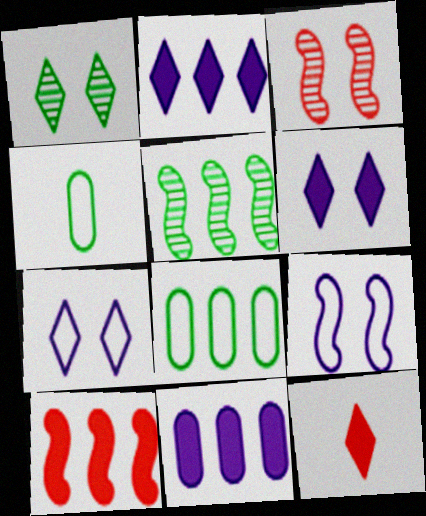[[2, 3, 4]]